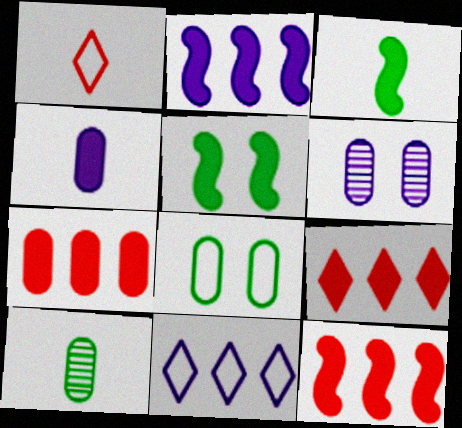[[4, 5, 9], 
[7, 9, 12]]